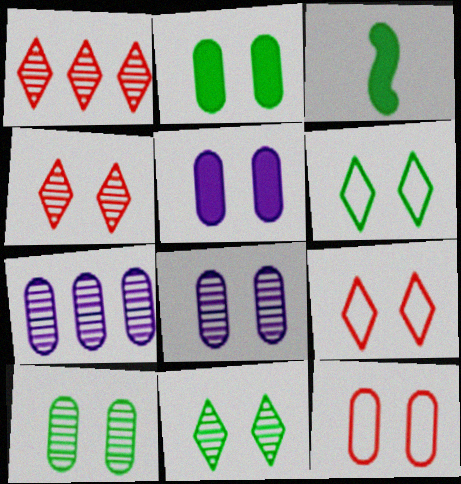[[2, 8, 12], 
[3, 7, 9], 
[5, 10, 12]]